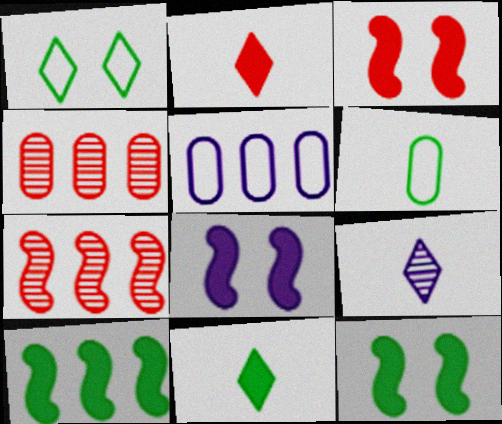[[3, 8, 12], 
[5, 8, 9]]